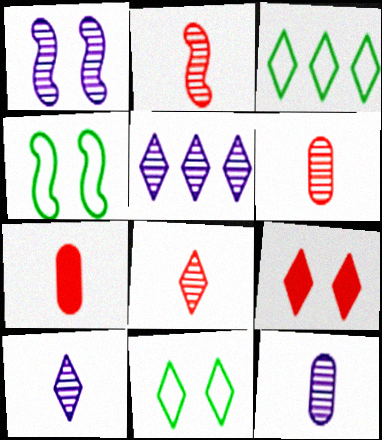[[1, 3, 7], 
[1, 5, 12], 
[2, 6, 8], 
[3, 9, 10], 
[4, 5, 7]]